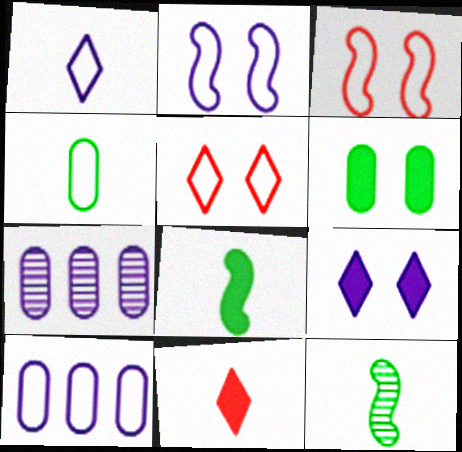[[1, 2, 10], 
[5, 7, 8]]